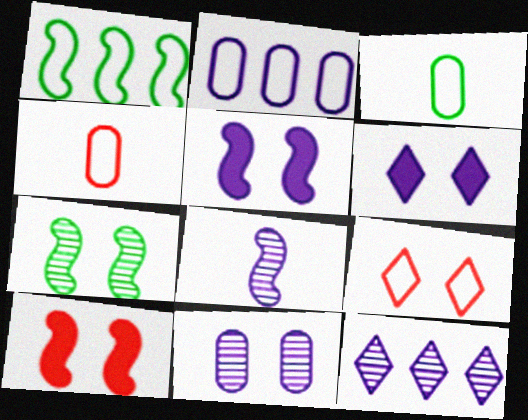[[1, 8, 10], 
[2, 6, 8], 
[3, 10, 12], 
[8, 11, 12]]